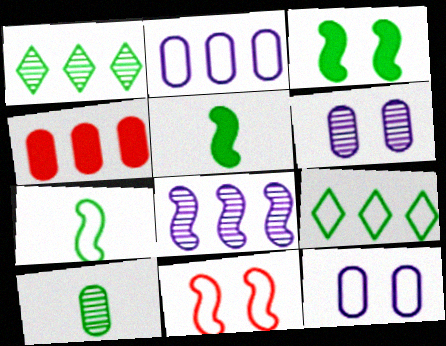[[3, 9, 10], 
[4, 8, 9], 
[4, 10, 12], 
[5, 8, 11]]